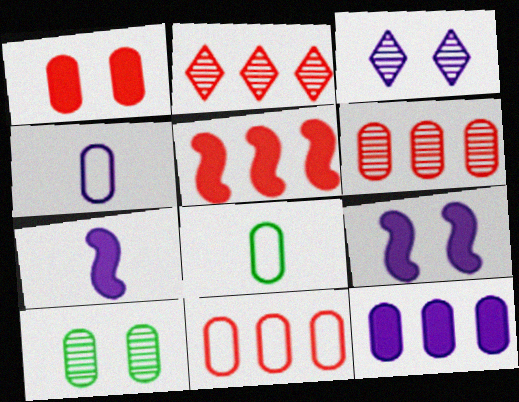[[2, 5, 11], 
[2, 8, 9], 
[3, 5, 8]]